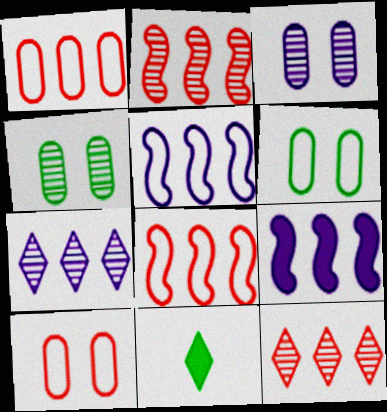[[3, 8, 11]]